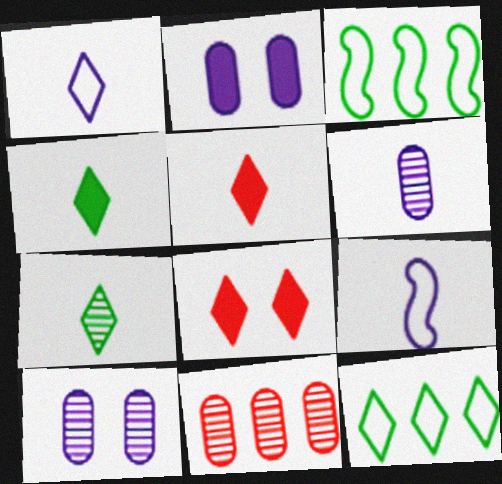[[1, 5, 7], 
[3, 5, 10], 
[3, 6, 8]]